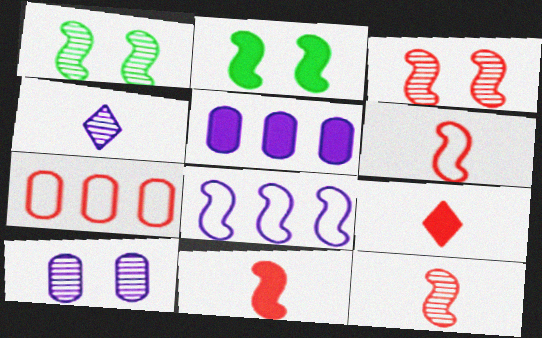[[1, 8, 11], 
[2, 4, 7], 
[2, 5, 9], 
[2, 8, 12], 
[3, 7, 9], 
[6, 11, 12]]